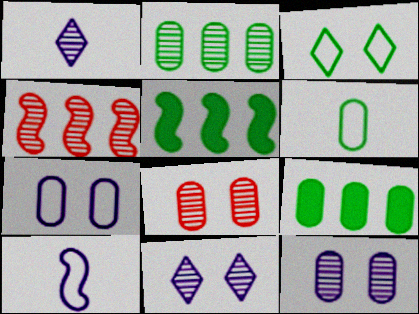[]